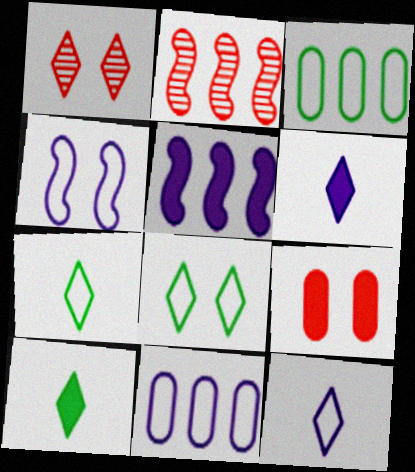[[4, 11, 12], 
[5, 9, 10]]